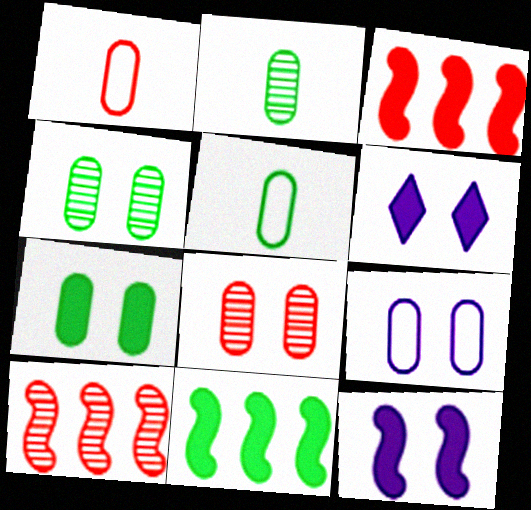[[5, 6, 10], 
[7, 8, 9]]